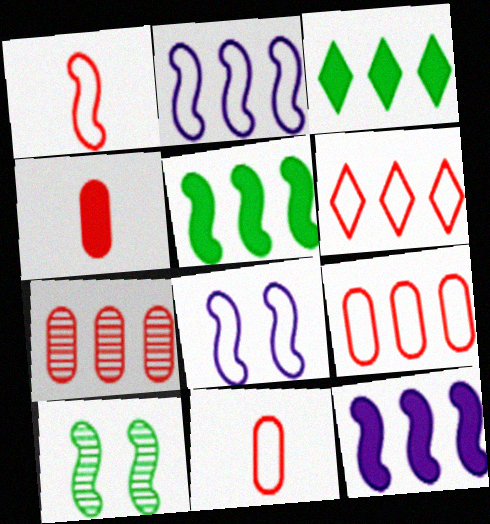[[1, 10, 12], 
[2, 3, 7]]